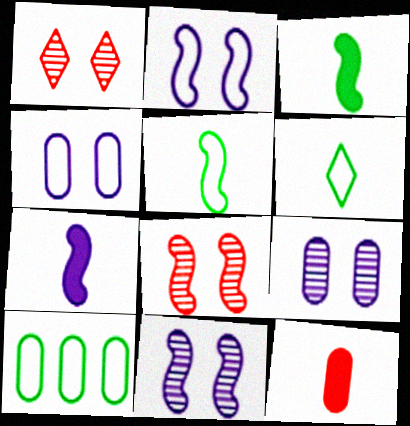[[1, 7, 10], 
[9, 10, 12]]